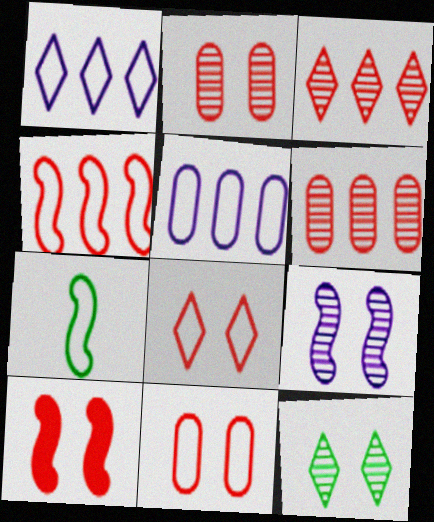[[1, 7, 11], 
[2, 8, 10], 
[2, 9, 12], 
[5, 7, 8]]